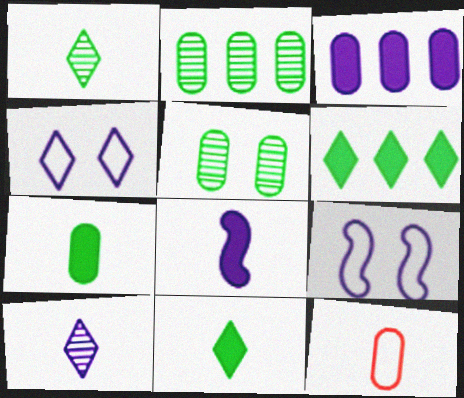[[1, 8, 12], 
[3, 5, 12], 
[3, 9, 10]]